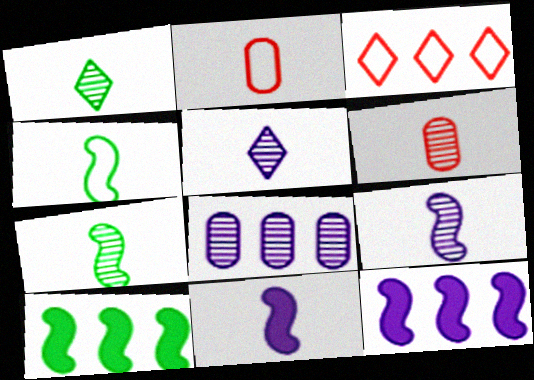[[1, 2, 11], 
[1, 6, 9], 
[3, 8, 10], 
[5, 6, 7]]